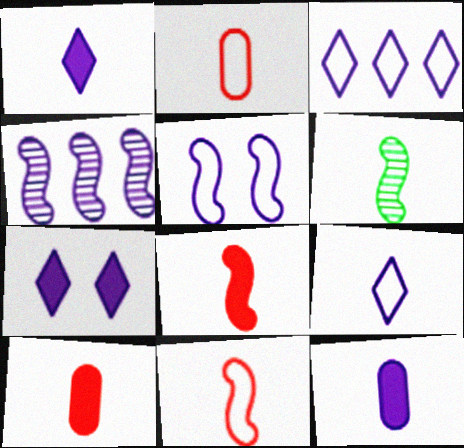[[1, 2, 6], 
[6, 9, 10]]